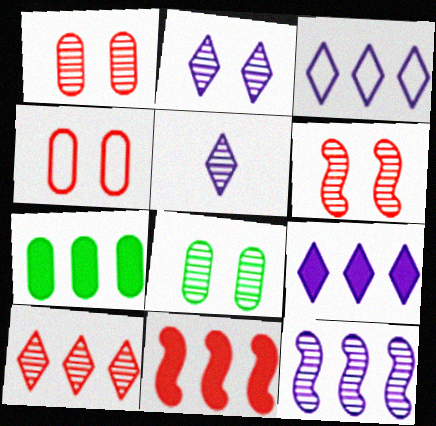[[2, 6, 8], 
[7, 9, 11]]